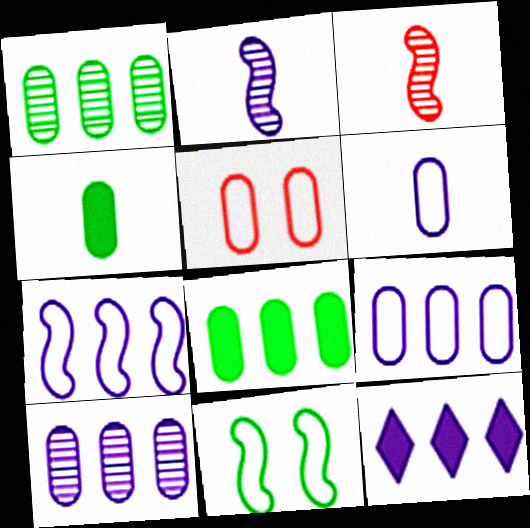[[4, 5, 10], 
[7, 10, 12]]